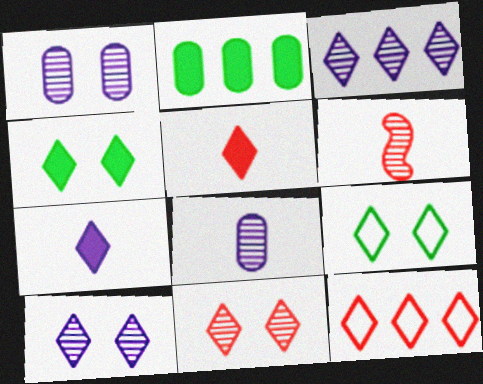[[3, 5, 9], 
[5, 11, 12]]